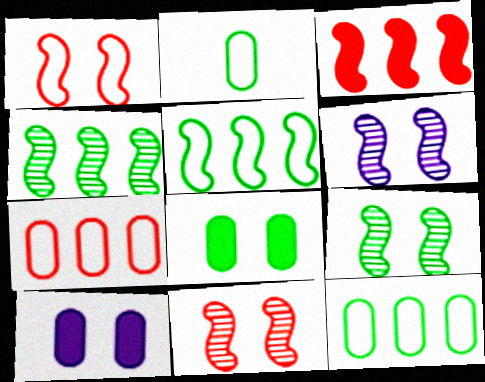[[6, 9, 11]]